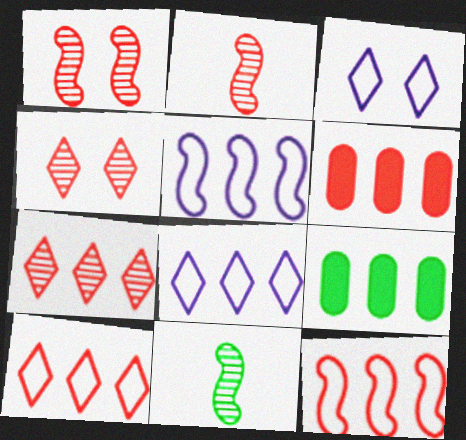[[2, 3, 9], 
[3, 6, 11], 
[5, 7, 9], 
[6, 7, 12]]